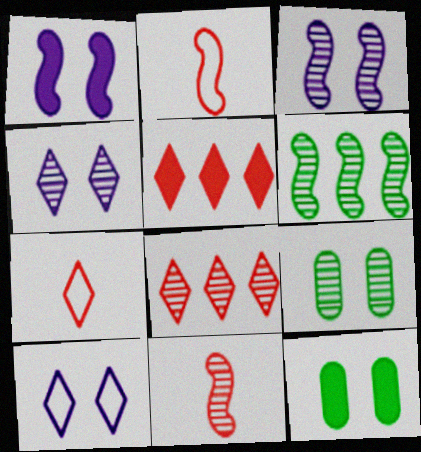[[1, 2, 6], 
[3, 6, 11]]